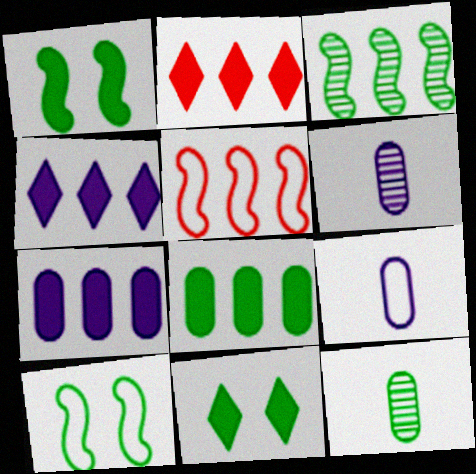[[2, 6, 10], 
[5, 6, 11]]